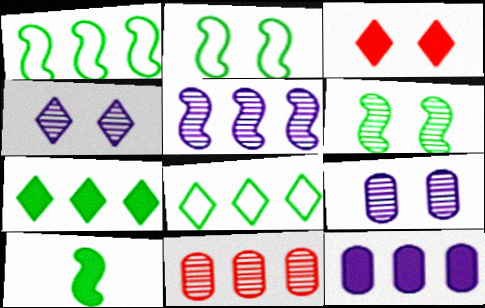[[1, 6, 10], 
[2, 3, 9], 
[3, 10, 12]]